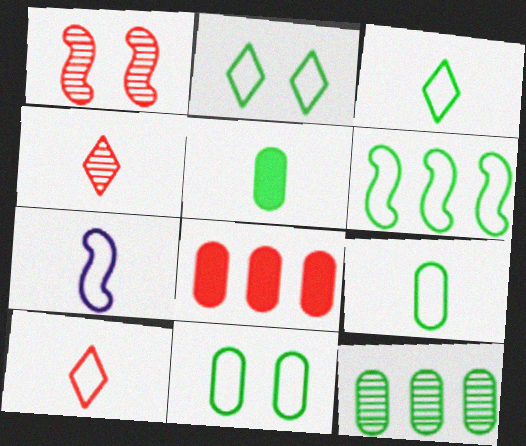[[1, 8, 10], 
[2, 6, 9], 
[3, 6, 11], 
[4, 5, 7], 
[5, 11, 12], 
[7, 9, 10]]